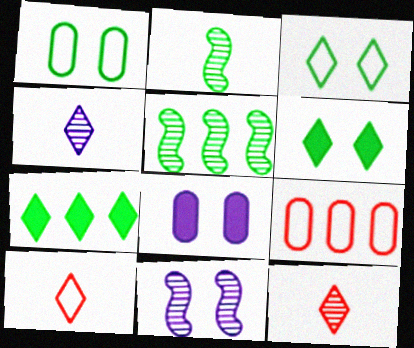[[1, 2, 7], 
[5, 8, 10]]